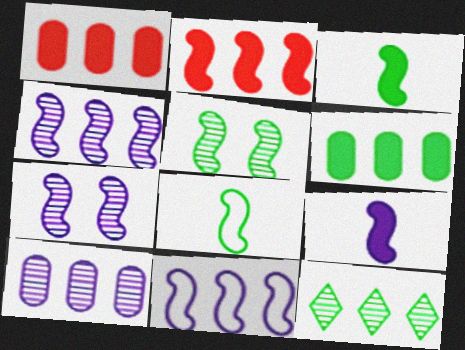[[1, 11, 12], 
[2, 7, 8], 
[7, 9, 11]]